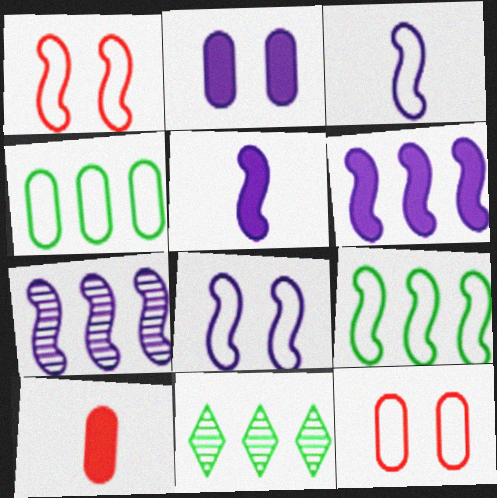[[1, 3, 9], 
[5, 7, 8], 
[5, 11, 12], 
[8, 10, 11]]